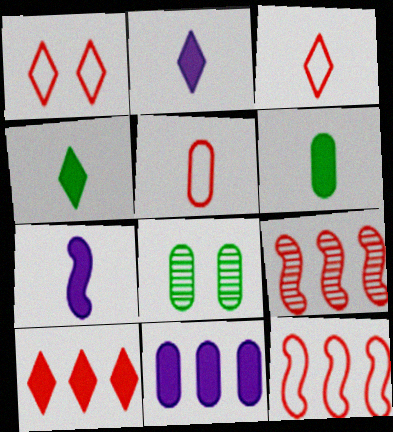[[1, 5, 12], 
[2, 8, 12], 
[5, 8, 11]]